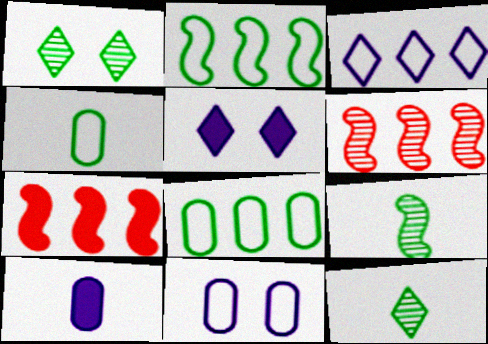[[4, 5, 6], 
[7, 11, 12]]